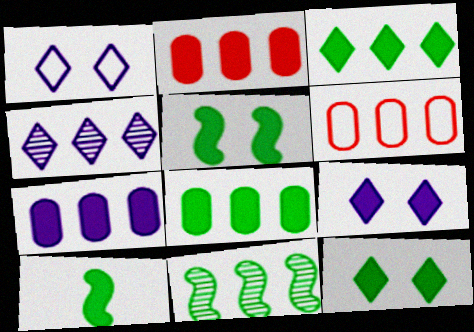[[2, 7, 8], 
[2, 9, 10], 
[8, 10, 12]]